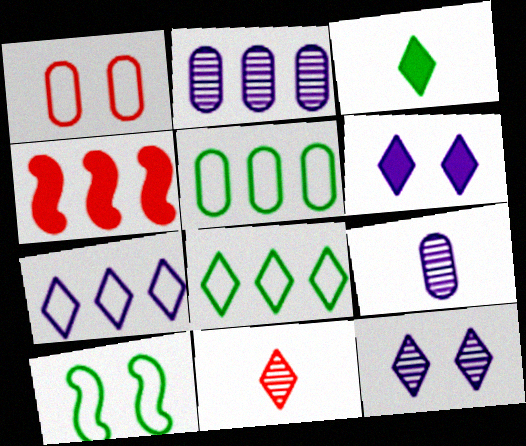[[1, 4, 11], 
[2, 4, 8], 
[6, 8, 11]]